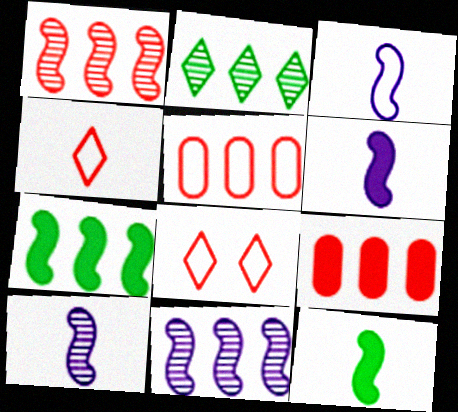[[3, 6, 10]]